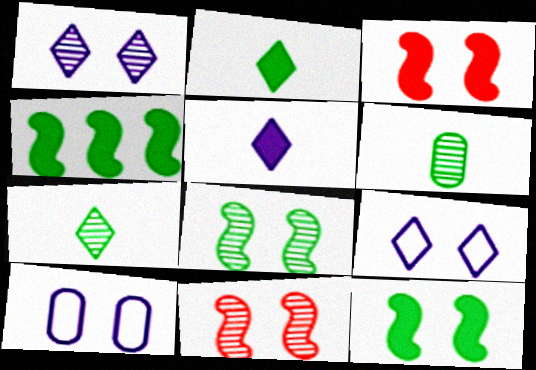[]